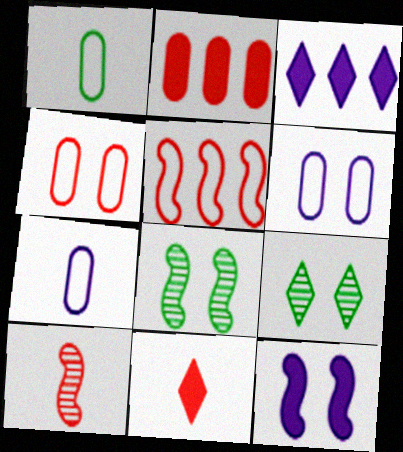[[4, 9, 12]]